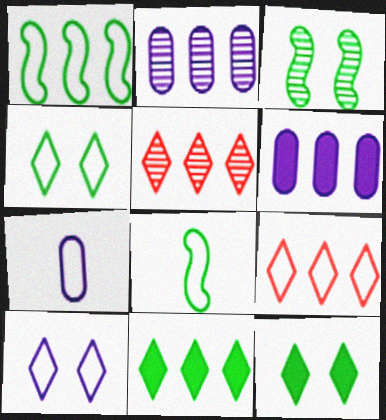[[1, 5, 6]]